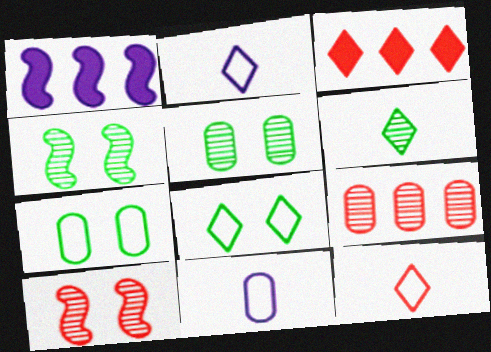[[1, 5, 12], 
[3, 4, 11]]